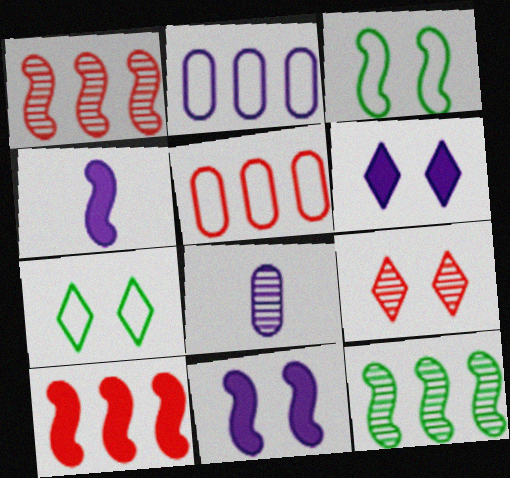[[1, 3, 4], 
[6, 7, 9], 
[7, 8, 10], 
[8, 9, 12]]